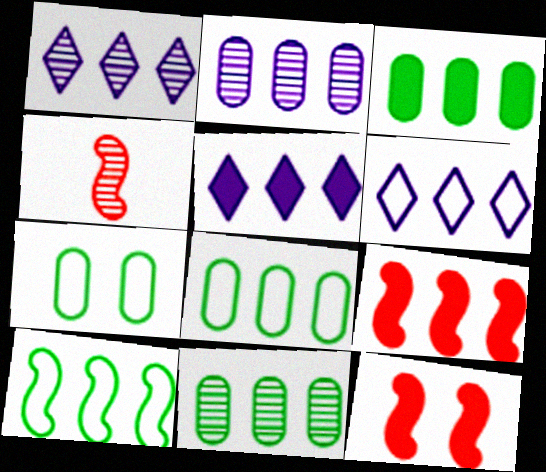[[1, 5, 6], 
[1, 8, 9], 
[3, 5, 9], 
[3, 8, 11], 
[4, 5, 7], 
[6, 9, 11]]